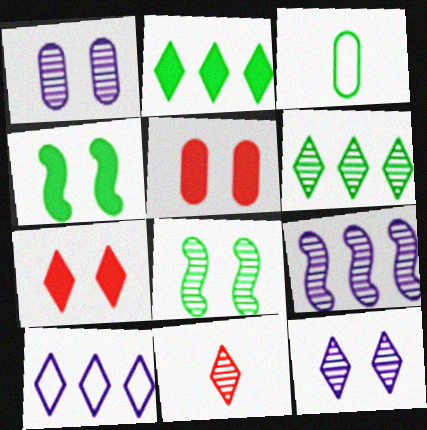[[2, 3, 8], 
[3, 4, 6], 
[3, 7, 9], 
[6, 11, 12]]